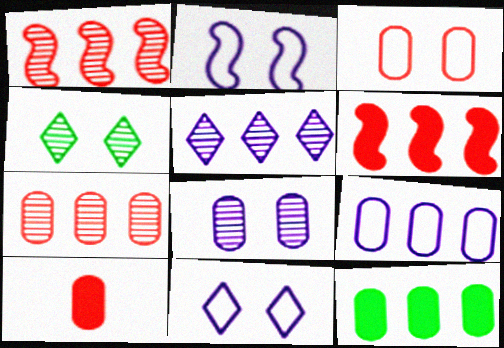[[3, 7, 10], 
[7, 9, 12]]